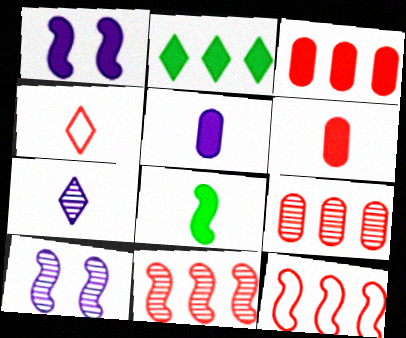[[1, 2, 6], 
[8, 10, 12]]